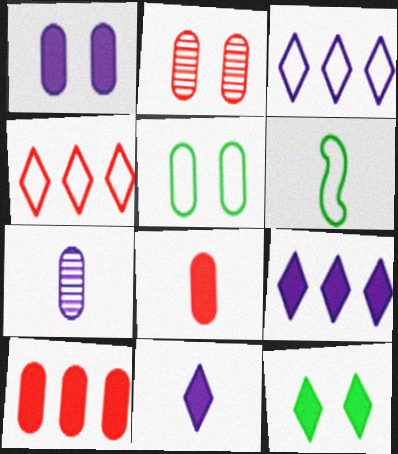[[1, 2, 5], 
[2, 6, 9], 
[5, 7, 10]]